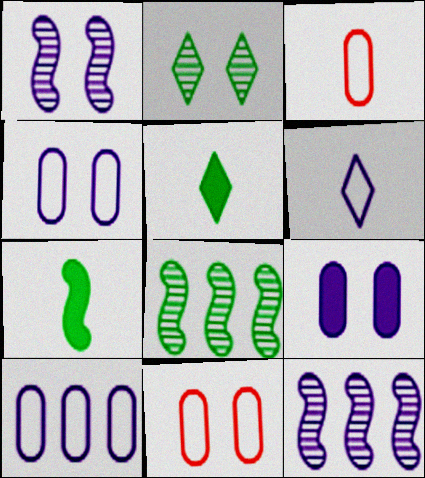[[5, 11, 12], 
[6, 9, 12]]